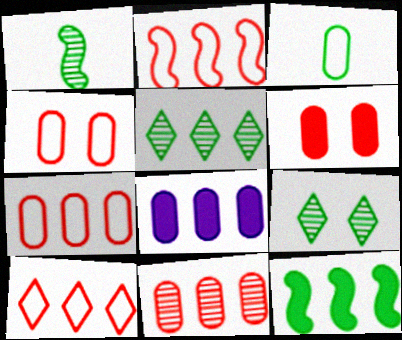[[2, 5, 8], 
[2, 7, 10], 
[3, 9, 12]]